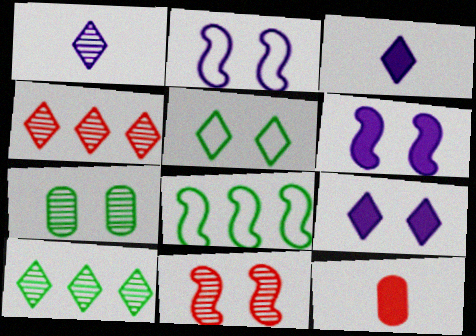[[2, 10, 12], 
[3, 4, 5]]